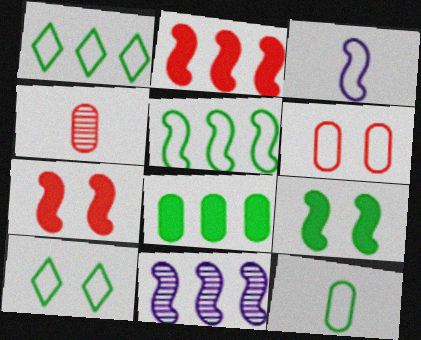[[1, 3, 6], 
[2, 5, 11], 
[5, 10, 12]]